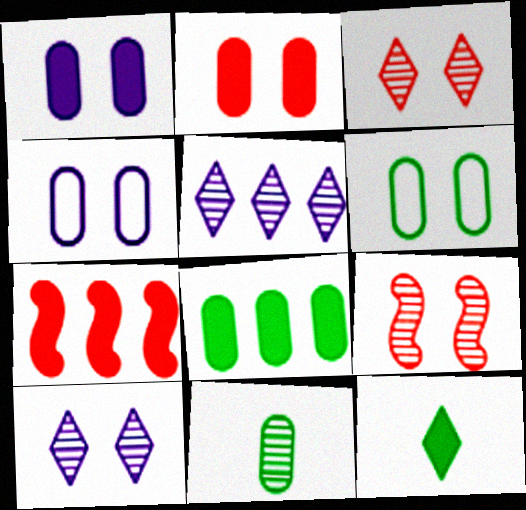[[1, 7, 12], 
[5, 9, 11], 
[6, 8, 11]]